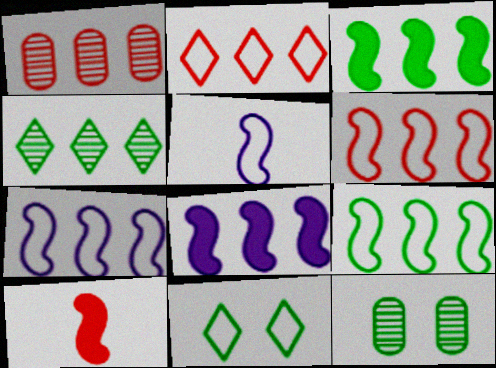[[6, 7, 9]]